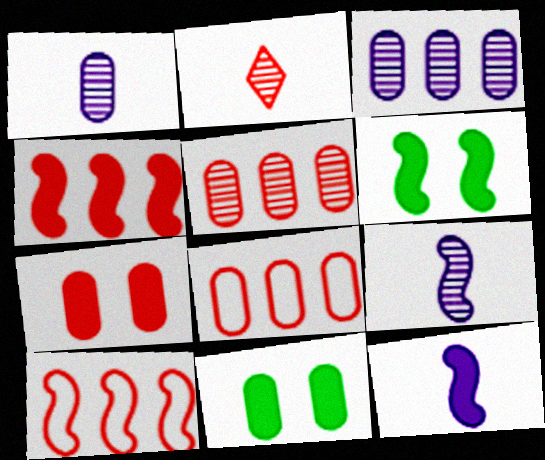[[1, 8, 11], 
[2, 7, 10], 
[4, 6, 12], 
[6, 9, 10]]